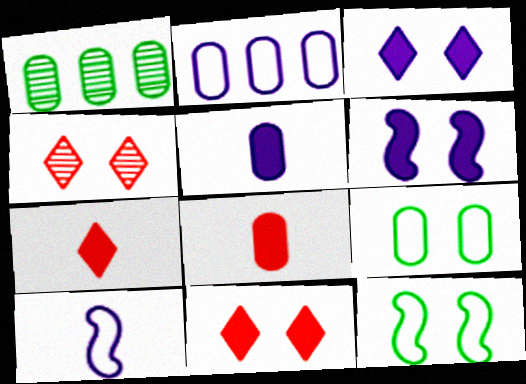[[1, 10, 11], 
[4, 6, 9]]